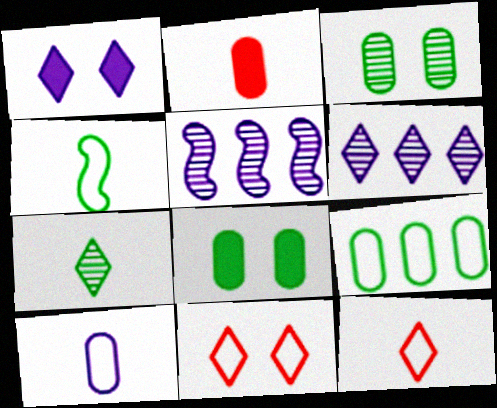[[1, 5, 10], 
[4, 10, 12], 
[5, 8, 12]]